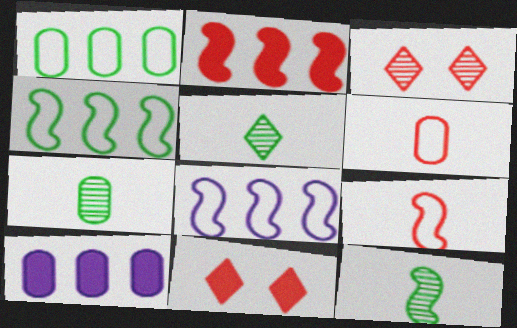[[2, 3, 6], 
[5, 7, 12], 
[7, 8, 11]]